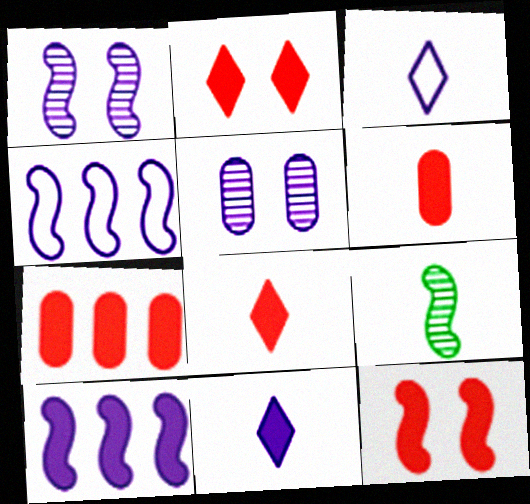[[3, 5, 10], 
[3, 6, 9], 
[4, 5, 11], 
[4, 9, 12], 
[7, 8, 12]]